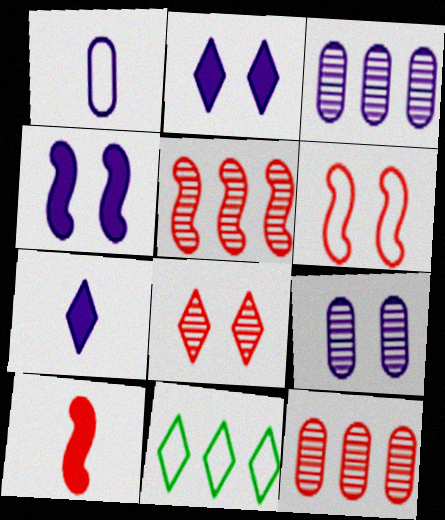[[1, 6, 11], 
[5, 6, 10], 
[7, 8, 11], 
[9, 10, 11]]